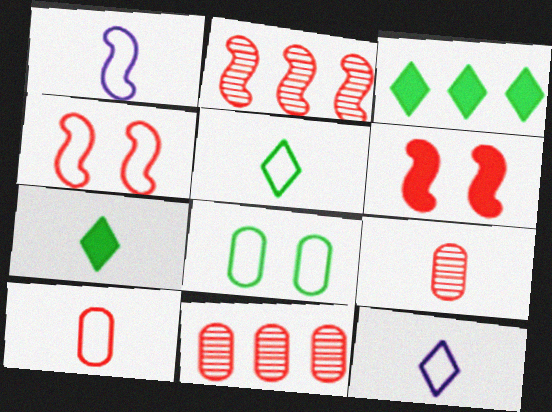[[1, 5, 10], 
[1, 7, 9]]